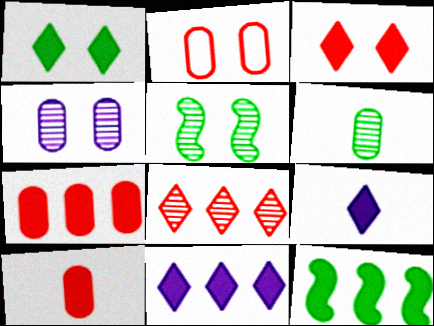[[7, 11, 12]]